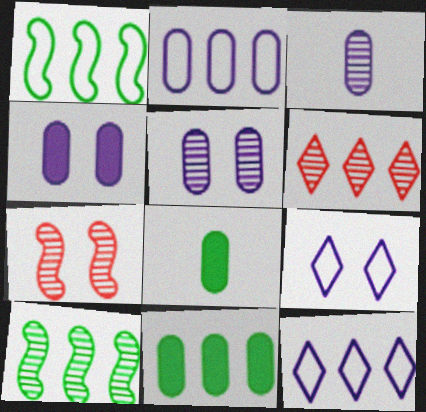[[2, 3, 4], 
[7, 8, 12]]